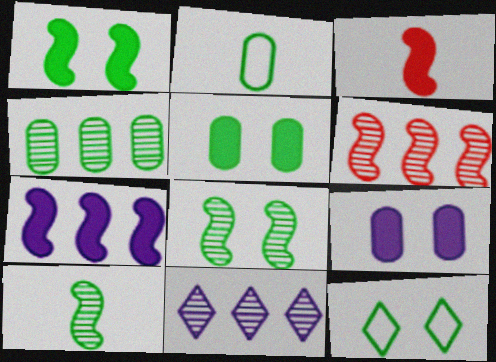[[1, 3, 7], 
[2, 4, 5], 
[4, 6, 11], 
[5, 8, 12]]